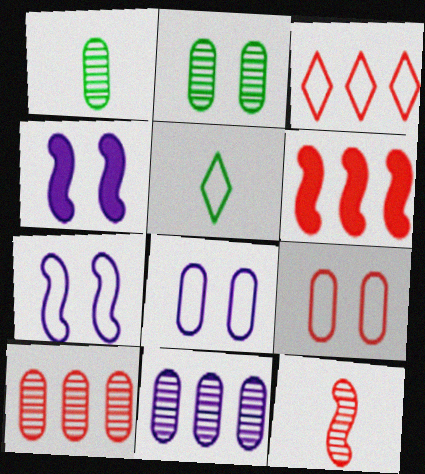[[1, 3, 4], 
[3, 6, 10], 
[4, 5, 10]]